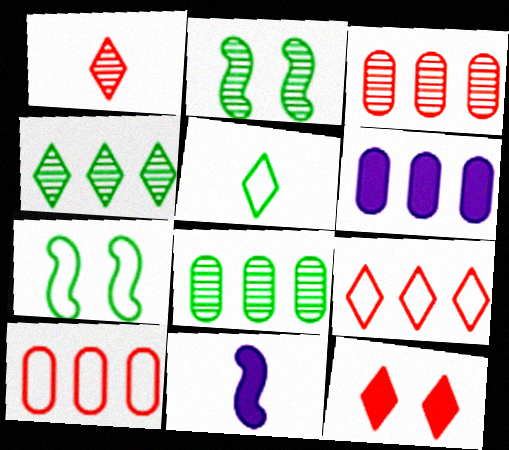[[1, 6, 7], 
[1, 9, 12], 
[6, 8, 10]]